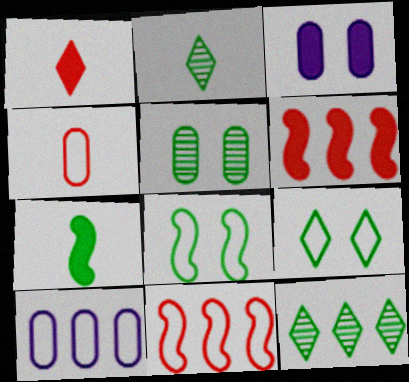[[2, 3, 11], 
[6, 10, 12]]